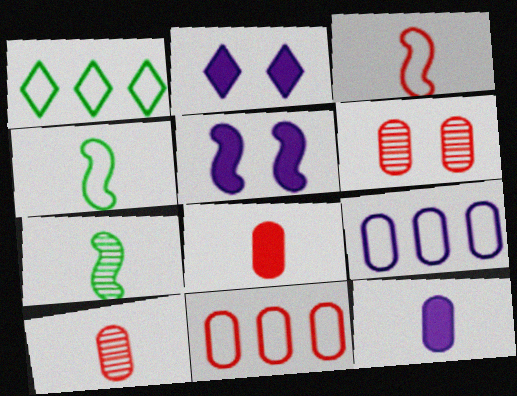[[1, 5, 10], 
[2, 7, 11], 
[6, 8, 11]]